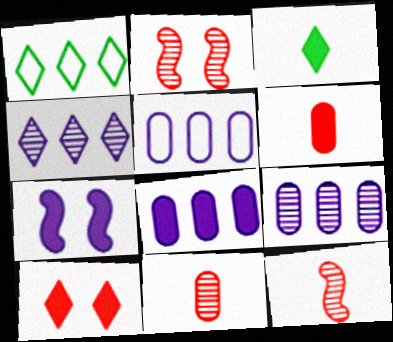[[1, 7, 11], 
[2, 3, 5], 
[5, 8, 9]]